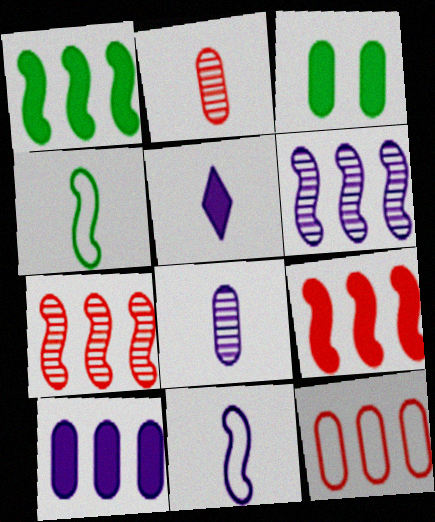[[2, 4, 5], 
[3, 5, 9], 
[3, 8, 12], 
[5, 8, 11]]